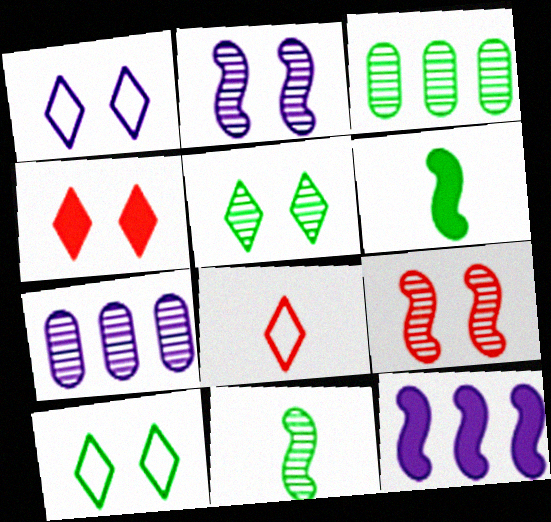[[1, 4, 5], 
[3, 5, 11], 
[3, 6, 10]]